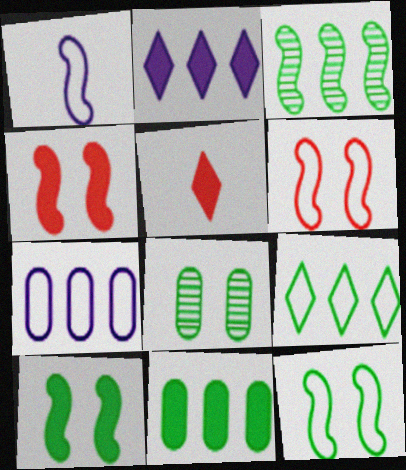[[1, 3, 4], 
[3, 9, 11]]